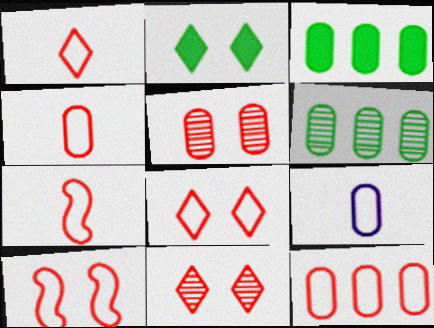[[1, 4, 7], 
[1, 10, 12], 
[3, 5, 9], 
[7, 8, 12]]